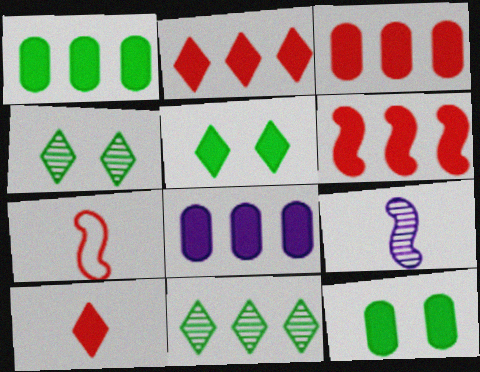[[1, 3, 8], 
[2, 3, 6], 
[4, 7, 8]]